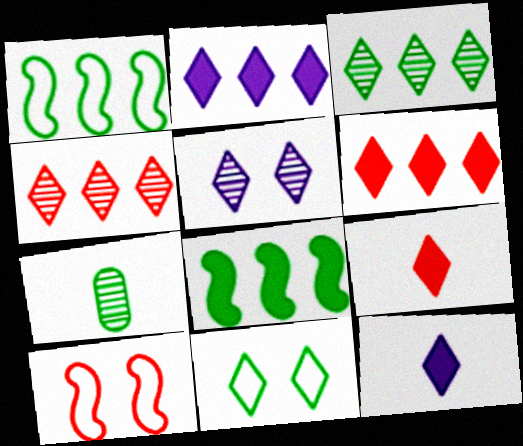[[2, 7, 10], 
[4, 11, 12], 
[7, 8, 11]]